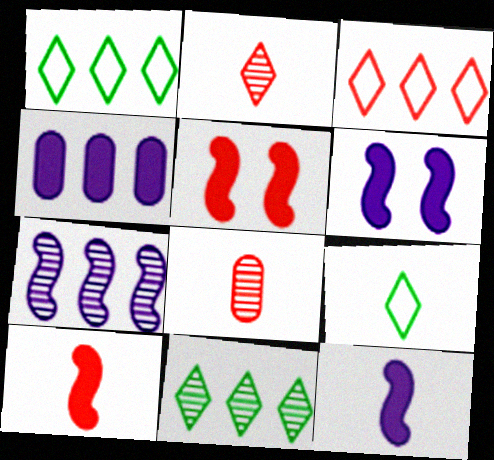[[1, 6, 8], 
[3, 5, 8], 
[8, 9, 12]]